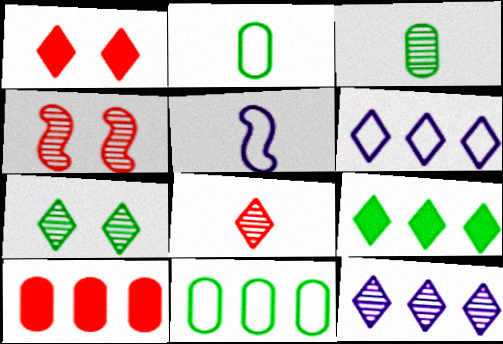[[3, 4, 12], 
[5, 7, 10], 
[7, 8, 12]]